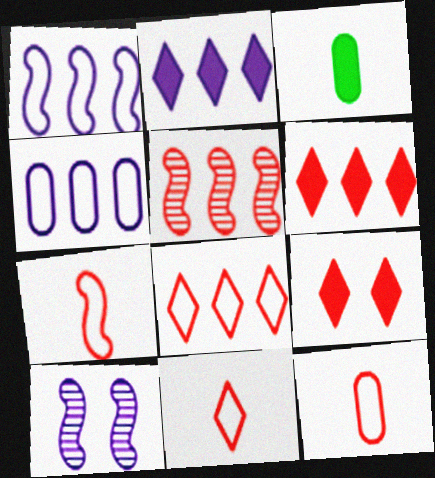[[3, 8, 10], 
[5, 9, 12], 
[7, 11, 12]]